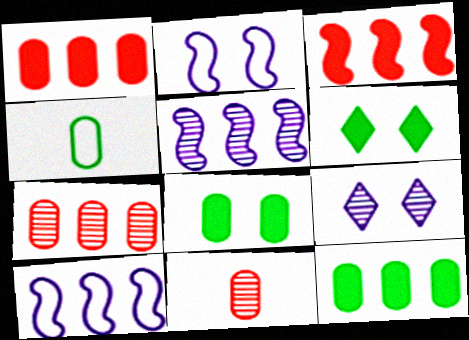[[3, 4, 9], 
[6, 10, 11]]